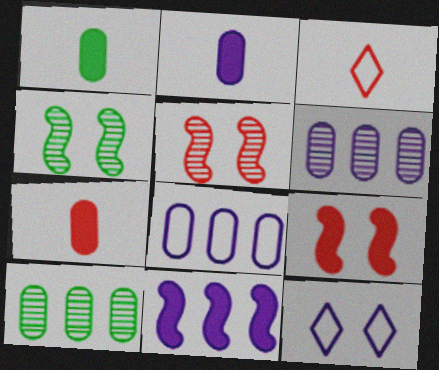[[1, 2, 7]]